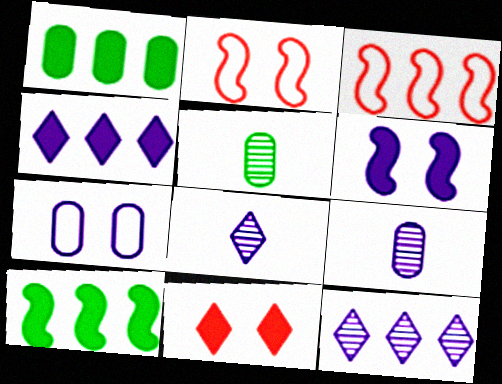[[1, 2, 8], 
[1, 3, 12], 
[2, 4, 5]]